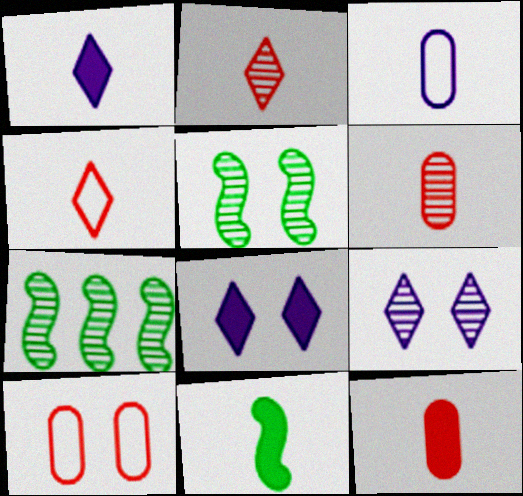[[1, 7, 10], 
[1, 11, 12], 
[2, 3, 11], 
[5, 8, 10], 
[6, 7, 9]]